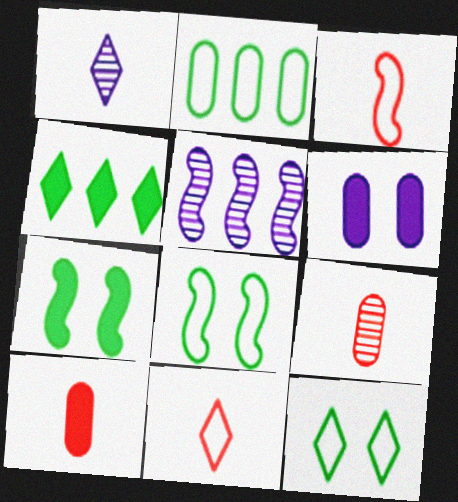[[2, 6, 9], 
[3, 5, 7], 
[5, 10, 12]]